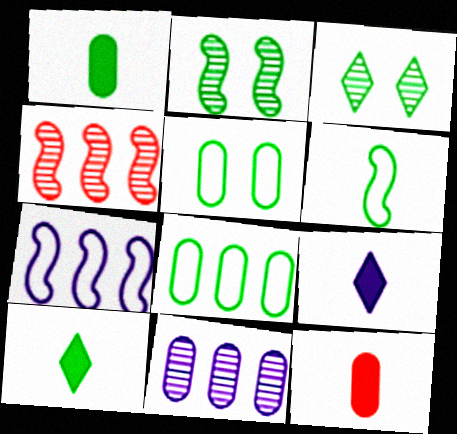[[2, 8, 10], 
[3, 7, 12], 
[4, 5, 9], 
[5, 11, 12]]